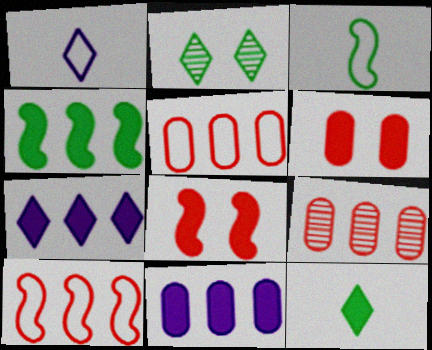[[8, 11, 12]]